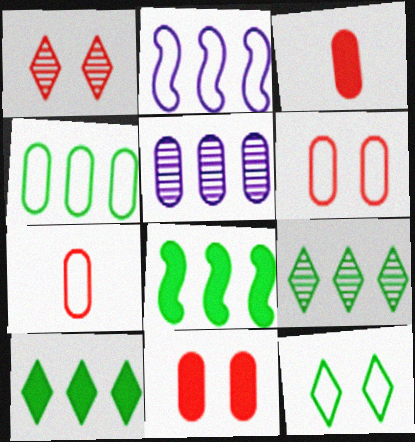[[2, 7, 12], 
[4, 8, 9]]